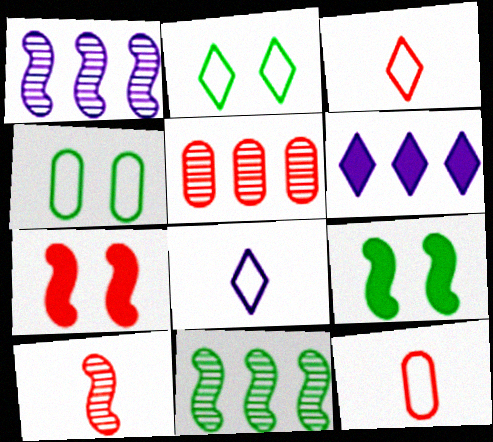[[3, 5, 7], 
[4, 6, 10], 
[5, 8, 9]]